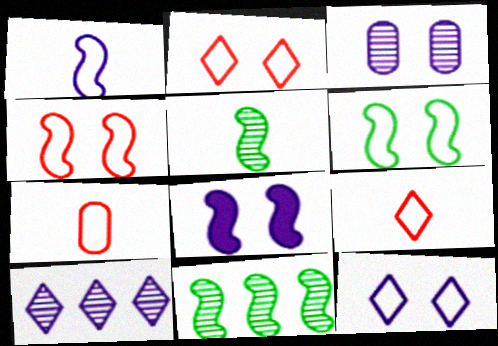[[3, 8, 12]]